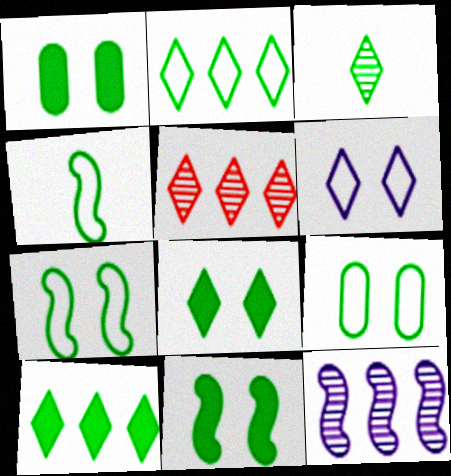[[1, 8, 11], 
[2, 3, 8], 
[2, 4, 9]]